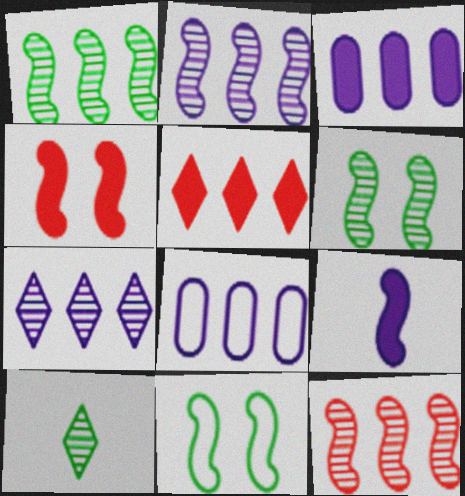[[1, 2, 12], 
[1, 5, 8], 
[4, 8, 10], 
[9, 11, 12]]